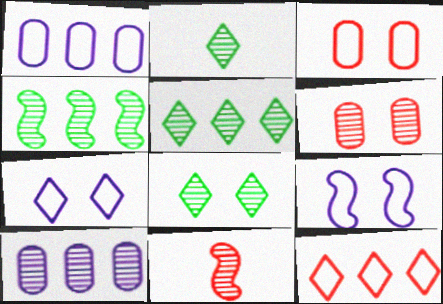[[2, 5, 8], 
[8, 10, 11]]